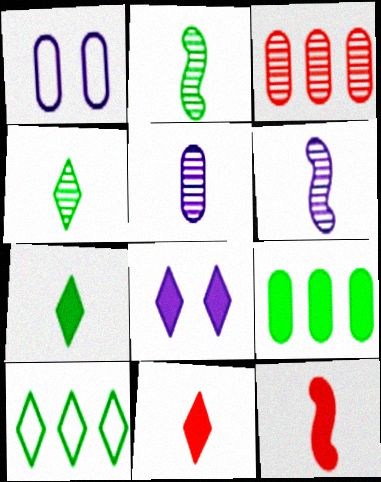[[8, 9, 12]]